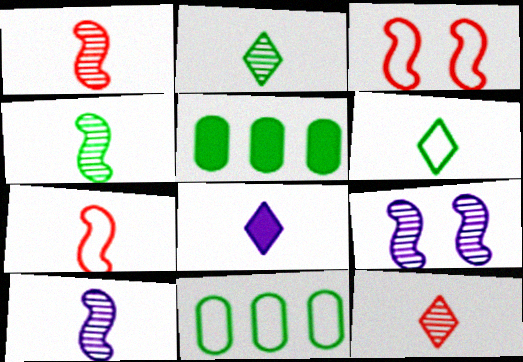[[1, 4, 10], 
[6, 8, 12]]